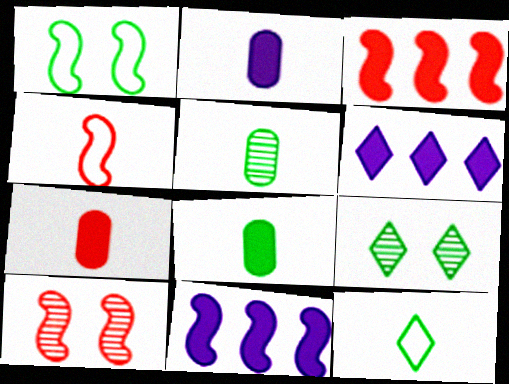[[2, 7, 8], 
[3, 4, 10]]